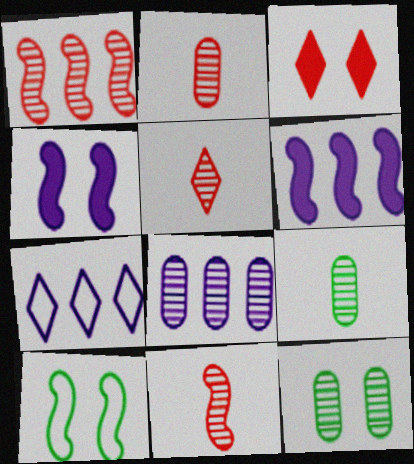[[2, 5, 11], 
[2, 8, 12], 
[6, 7, 8], 
[6, 10, 11]]